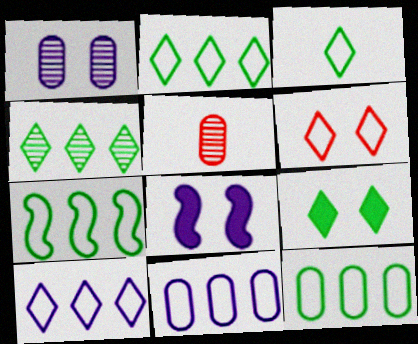[[2, 5, 8], 
[2, 7, 12], 
[3, 4, 9], 
[3, 6, 10]]